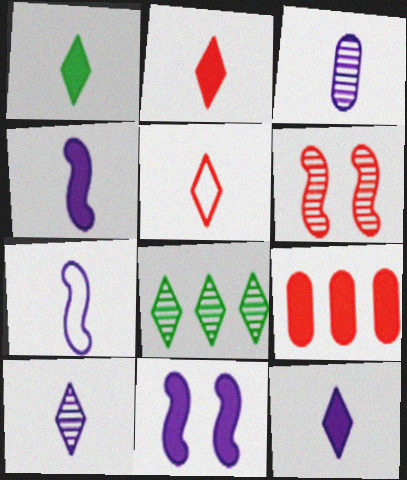[[1, 2, 12], 
[1, 5, 10], 
[1, 9, 11], 
[3, 6, 8], 
[3, 7, 12], 
[5, 6, 9]]